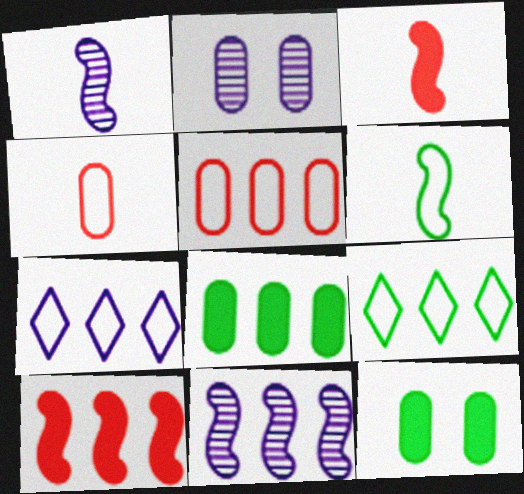[[1, 3, 6], 
[2, 3, 9], 
[2, 4, 8]]